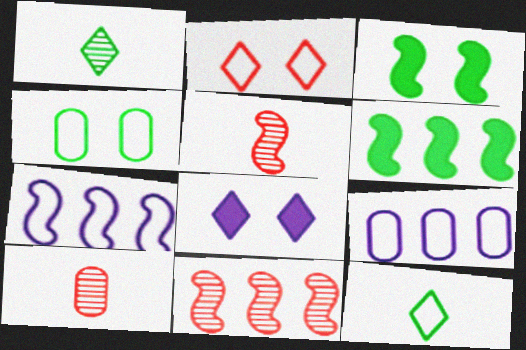[[1, 4, 6], 
[3, 5, 7], 
[6, 7, 11]]